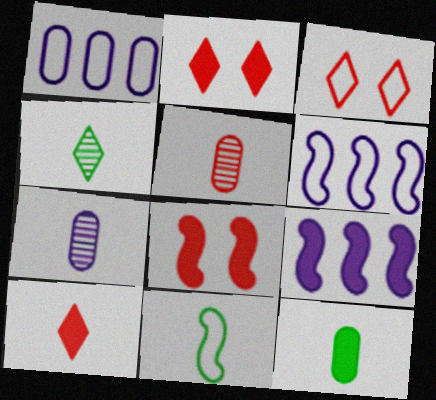[[1, 3, 11], 
[1, 4, 8], 
[2, 9, 12], 
[4, 11, 12], 
[7, 10, 11]]